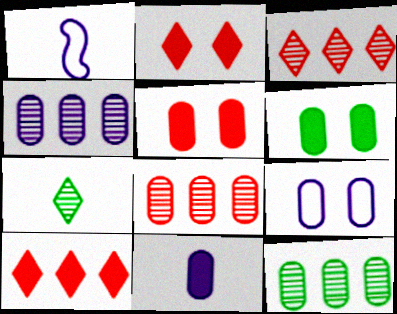[[1, 2, 12], 
[1, 3, 6], 
[4, 8, 12], 
[4, 9, 11]]